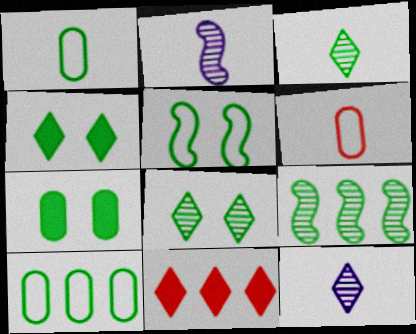[[1, 4, 9], 
[5, 7, 8]]